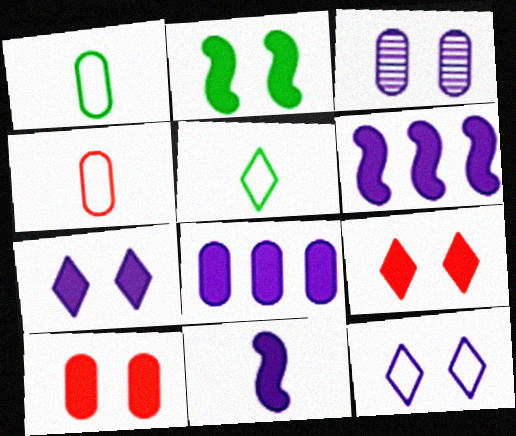[[2, 7, 10], 
[7, 8, 11]]